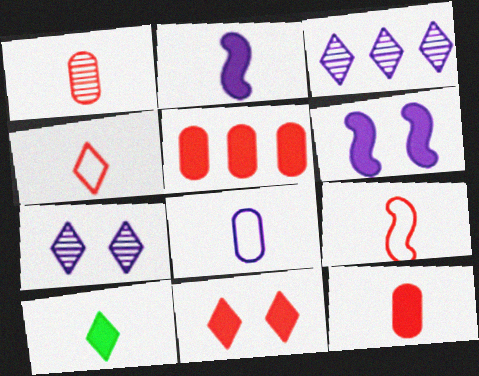[[2, 10, 12], 
[3, 6, 8], 
[5, 6, 10]]